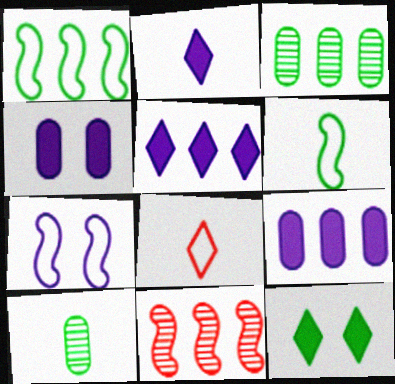[[1, 10, 12], 
[3, 6, 12]]